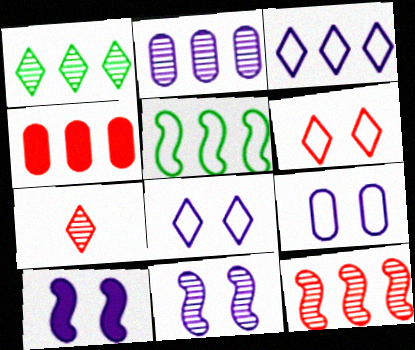[[1, 2, 12]]